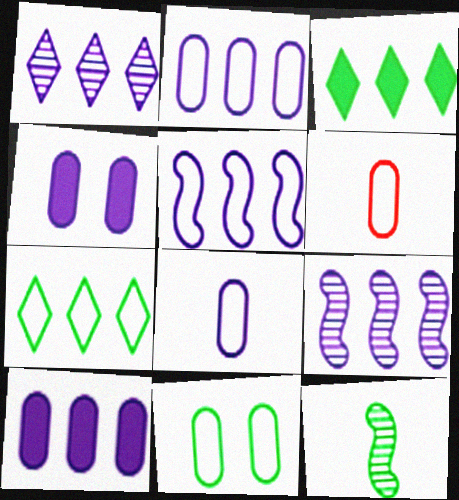[[1, 5, 10], 
[2, 6, 11], 
[3, 11, 12]]